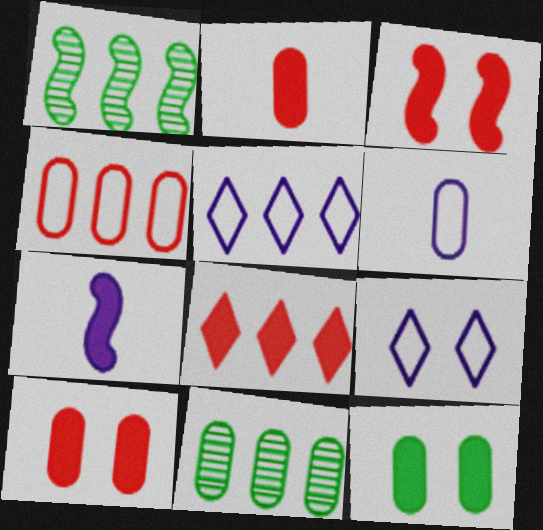[[1, 2, 9], 
[2, 3, 8], 
[6, 10, 11], 
[7, 8, 12]]